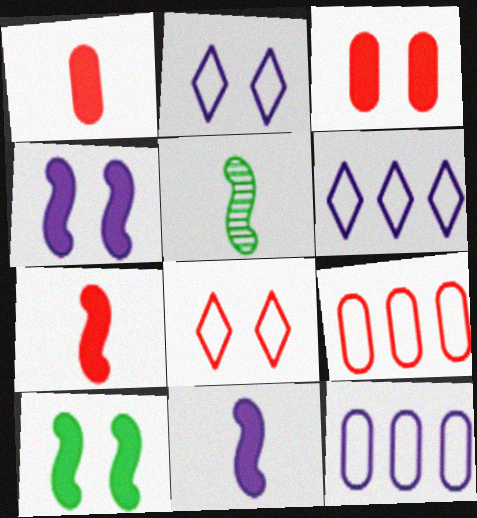[[3, 5, 6]]